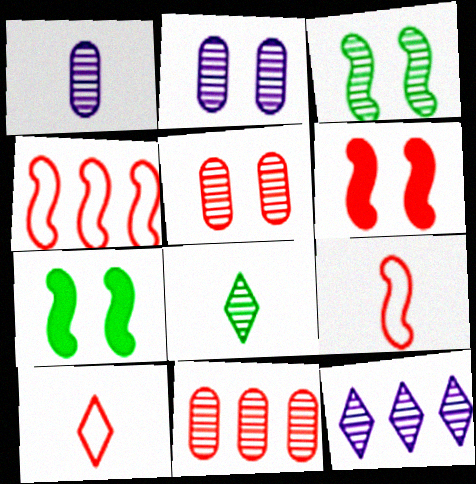[[6, 10, 11]]